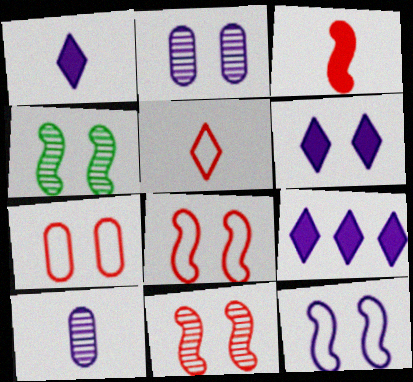[[1, 6, 9], 
[2, 6, 12], 
[4, 6, 7], 
[9, 10, 12]]